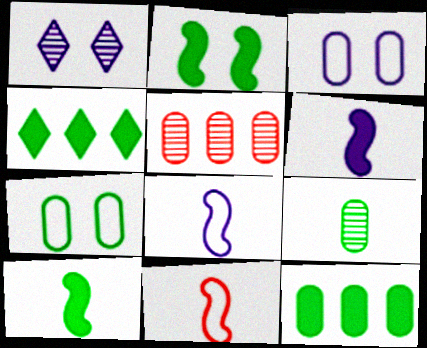[[1, 11, 12], 
[7, 9, 12]]